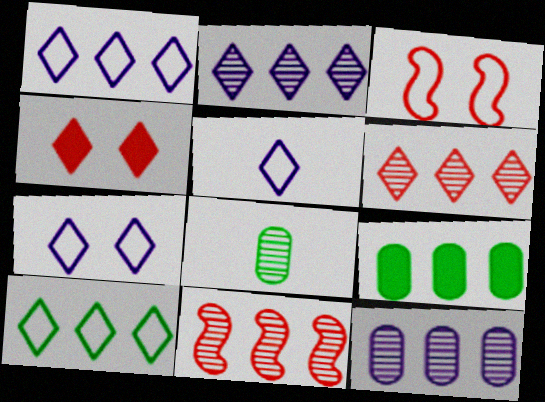[[1, 5, 7], 
[1, 9, 11]]